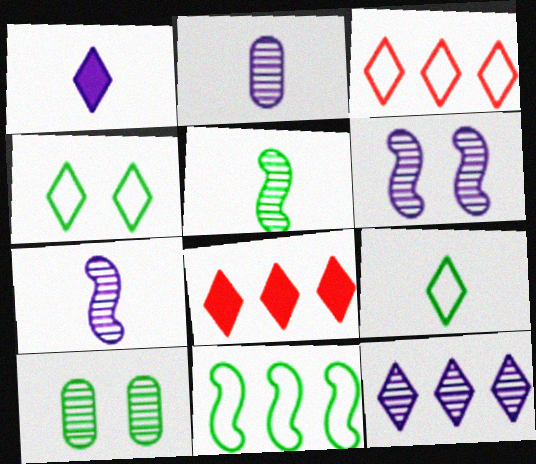[[2, 6, 12]]